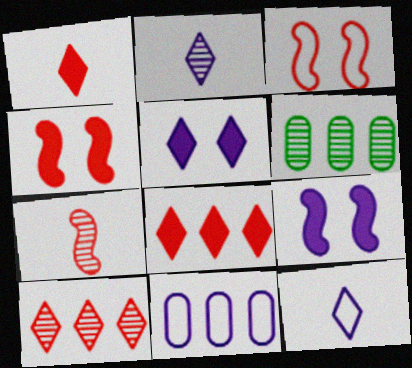[[2, 9, 11], 
[4, 6, 12]]